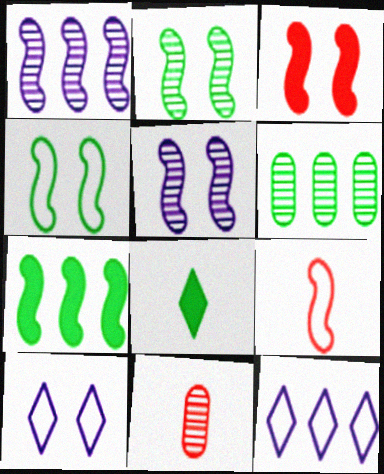[[3, 4, 5], 
[4, 6, 8], 
[5, 7, 9], 
[7, 10, 11]]